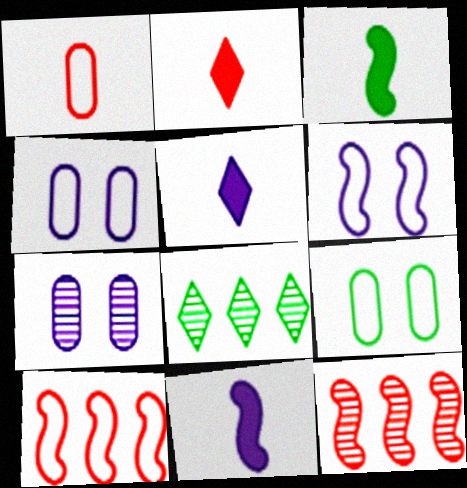[[3, 6, 12], 
[3, 8, 9], 
[5, 9, 12]]